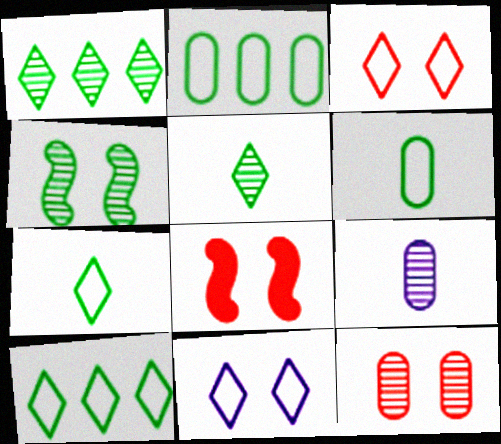[[3, 8, 12], 
[8, 9, 10]]